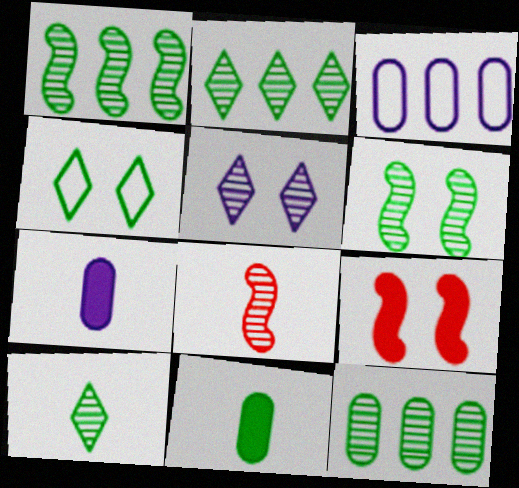[[1, 2, 12], 
[1, 4, 11], 
[3, 9, 10], 
[5, 8, 12], 
[6, 10, 12]]